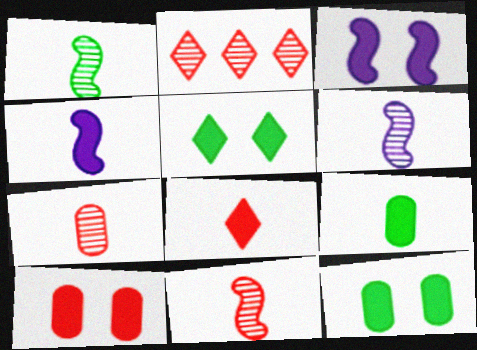[[1, 6, 11], 
[3, 5, 10], 
[4, 8, 9]]